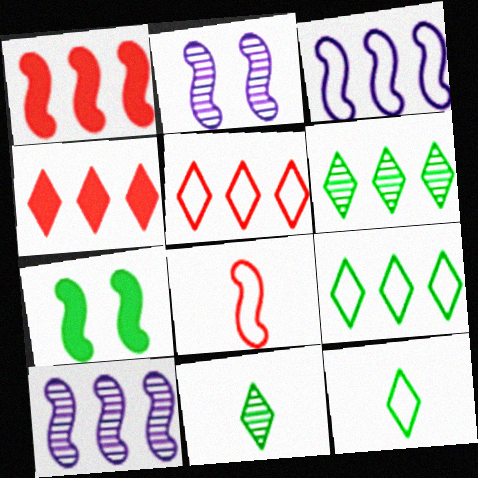[[7, 8, 10]]